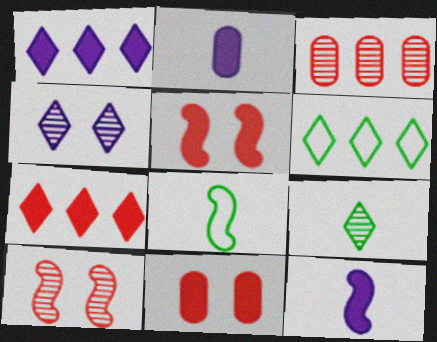[[2, 6, 10]]